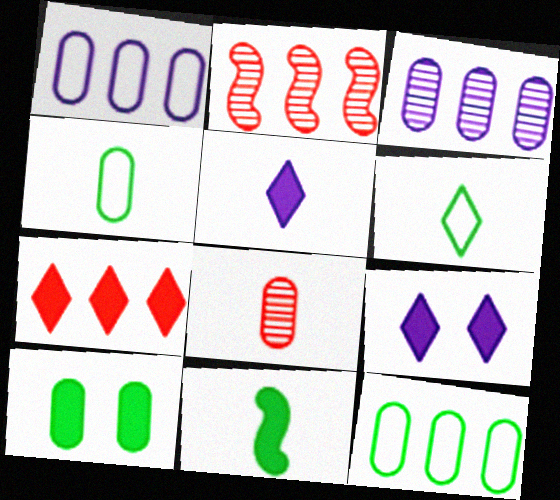[[1, 8, 10], 
[2, 4, 9]]